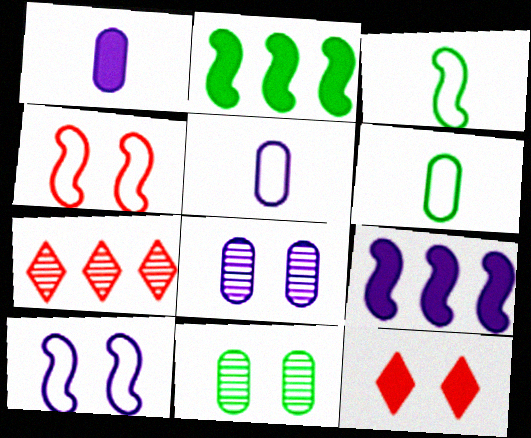[[1, 2, 12], 
[10, 11, 12]]